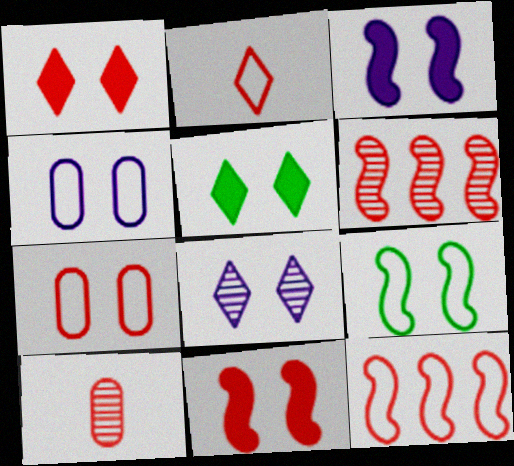[[1, 10, 12], 
[2, 7, 12], 
[3, 4, 8]]